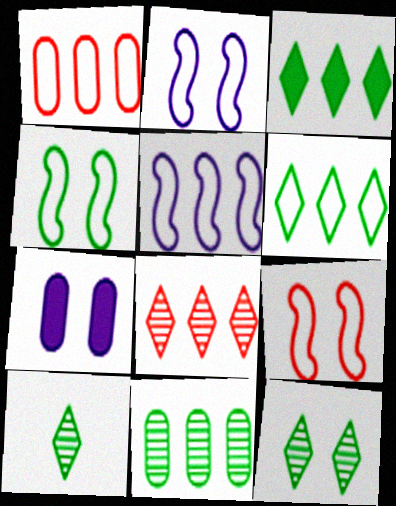[[1, 5, 6], 
[2, 4, 9], 
[7, 9, 12]]